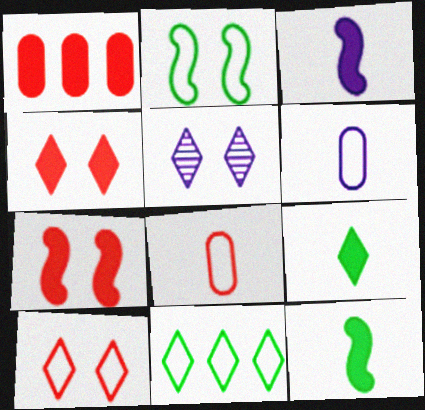[]